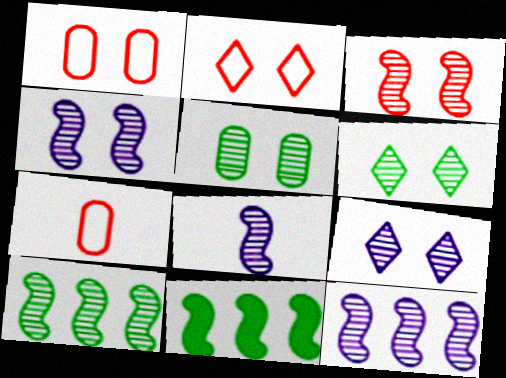[[3, 5, 9], 
[3, 8, 10], 
[4, 8, 12], 
[7, 9, 11]]